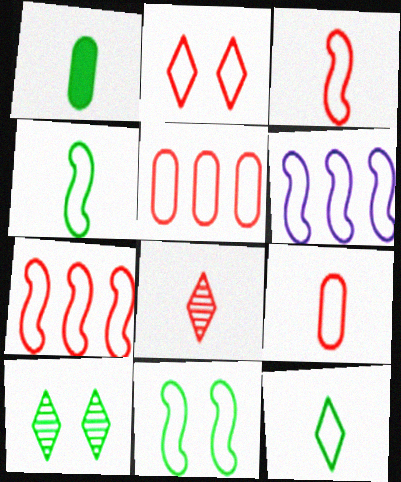[[2, 3, 5], 
[2, 7, 9], 
[3, 6, 11]]